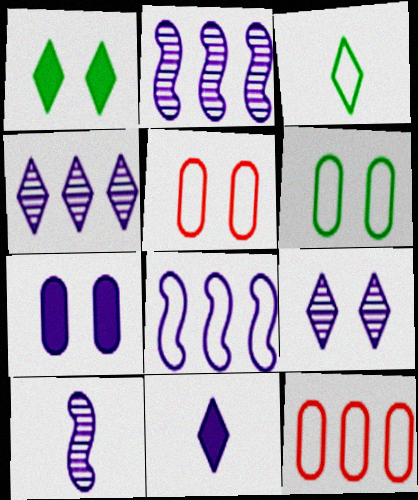[[1, 10, 12], 
[3, 5, 8]]